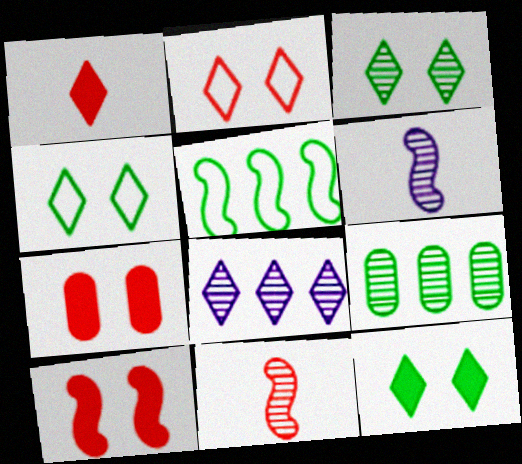[[1, 4, 8], 
[3, 4, 12], 
[5, 6, 10]]